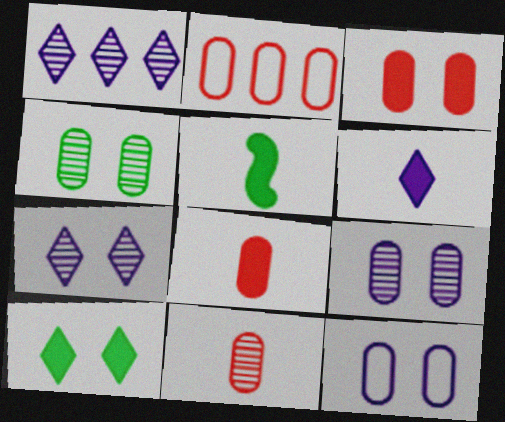[[2, 3, 11], 
[2, 5, 7], 
[3, 4, 12], 
[5, 6, 8]]